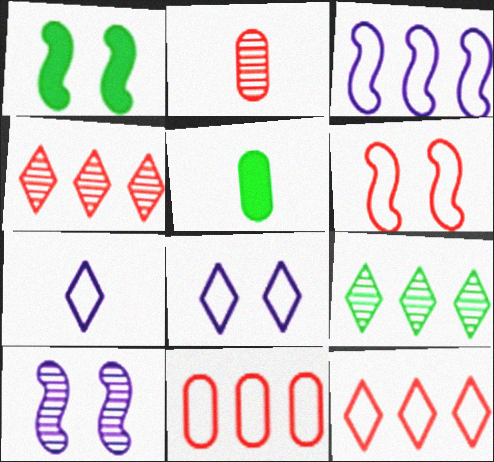[[1, 6, 10], 
[2, 9, 10], 
[5, 10, 12]]